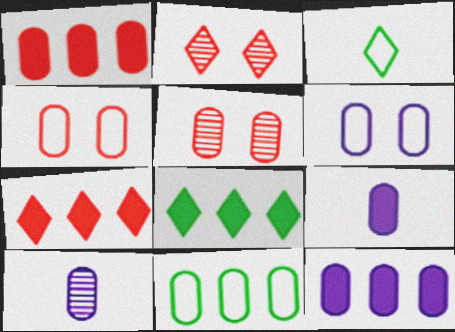[[5, 9, 11], 
[6, 10, 12]]